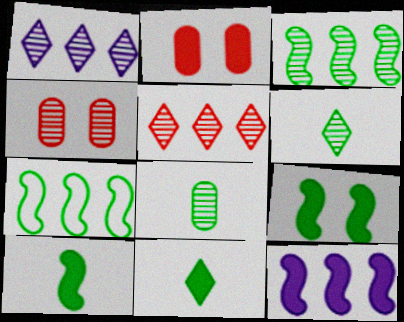[[2, 11, 12]]